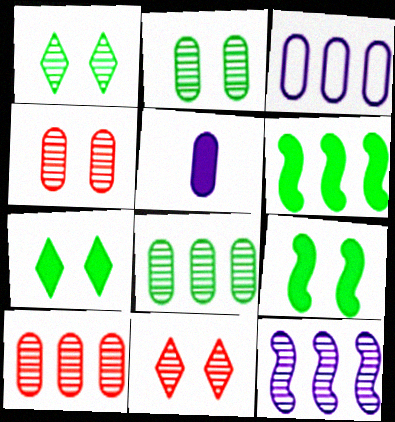[]